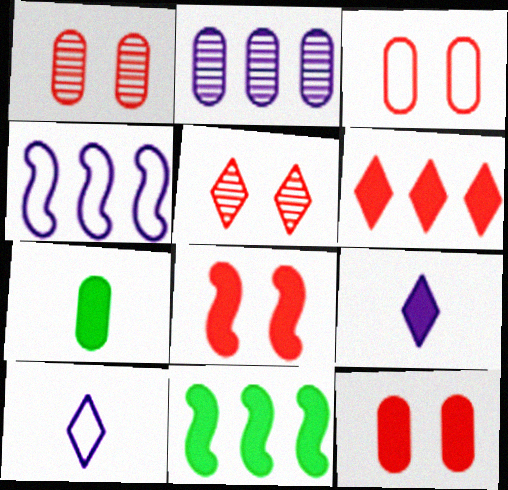[[1, 3, 12], 
[1, 10, 11], 
[2, 3, 7], 
[3, 5, 8], 
[4, 5, 7], 
[9, 11, 12]]